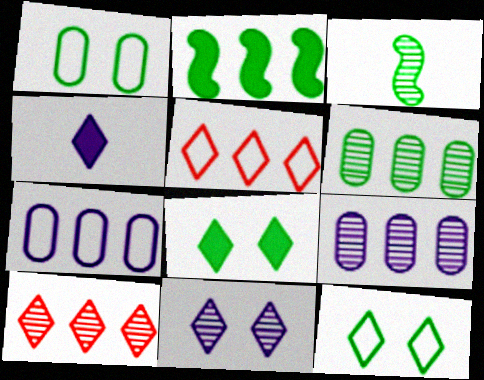[[2, 5, 9], 
[2, 7, 10], 
[4, 10, 12]]